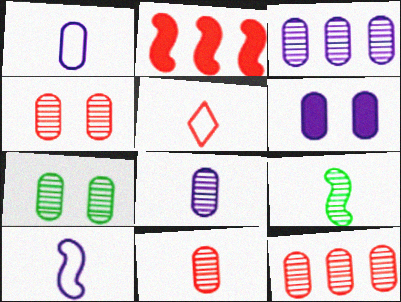[[1, 3, 6], 
[2, 4, 5], 
[3, 7, 11], 
[4, 11, 12], 
[7, 8, 12]]